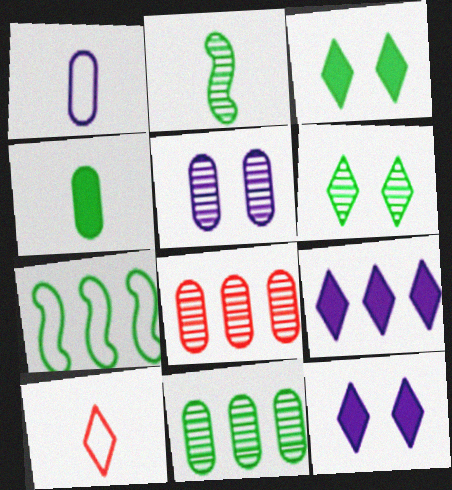[[2, 6, 11], 
[4, 6, 7], 
[6, 9, 10], 
[7, 8, 9]]